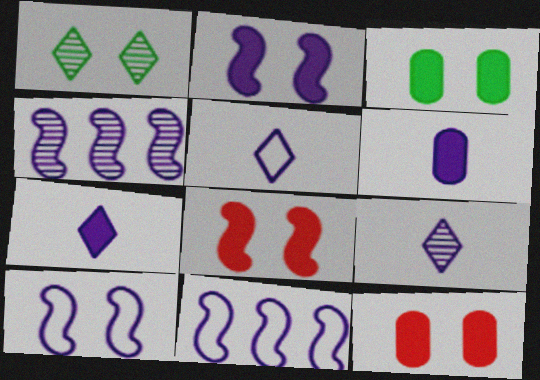[[1, 10, 12], 
[5, 7, 9]]